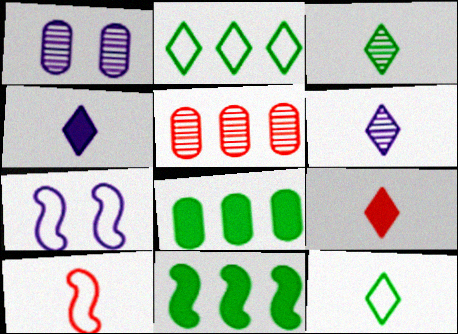[[6, 9, 12]]